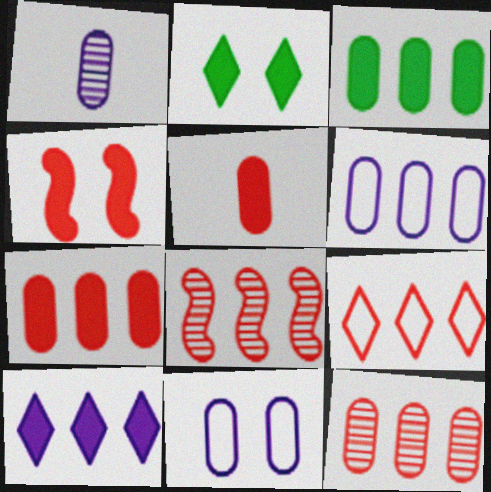[[3, 6, 12], 
[7, 8, 9]]